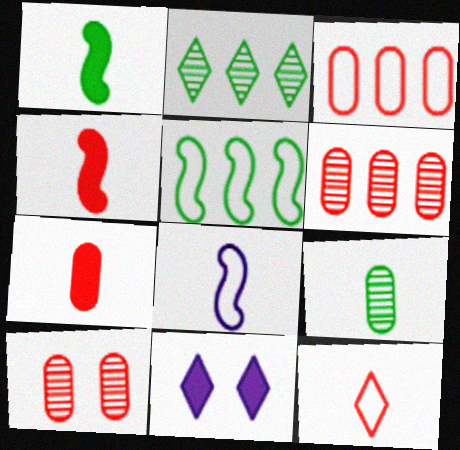[[2, 11, 12], 
[3, 7, 10]]